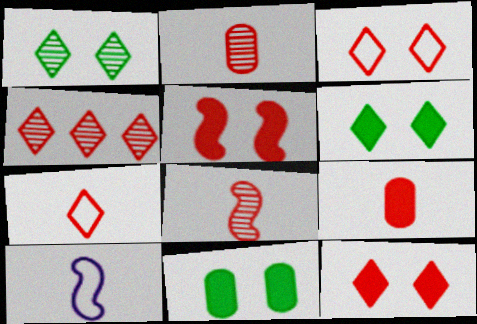[[4, 7, 12], 
[4, 10, 11], 
[7, 8, 9]]